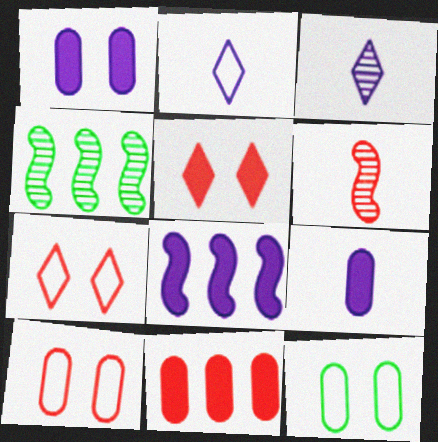[[4, 7, 9], 
[6, 7, 11]]